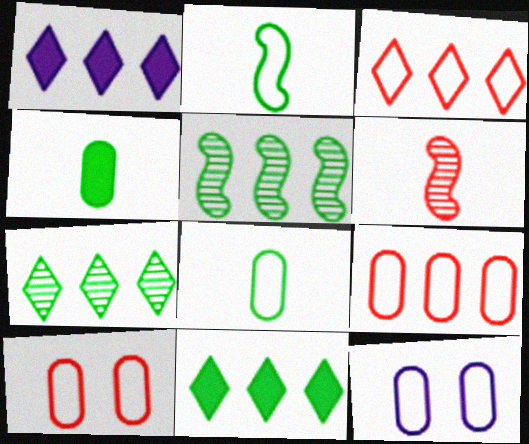[[1, 3, 7], 
[1, 5, 9], 
[2, 3, 12], 
[6, 11, 12], 
[8, 9, 12]]